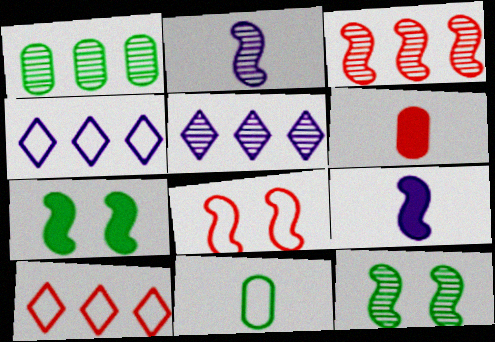[[1, 3, 5], 
[2, 3, 12], 
[4, 6, 12], 
[4, 8, 11]]